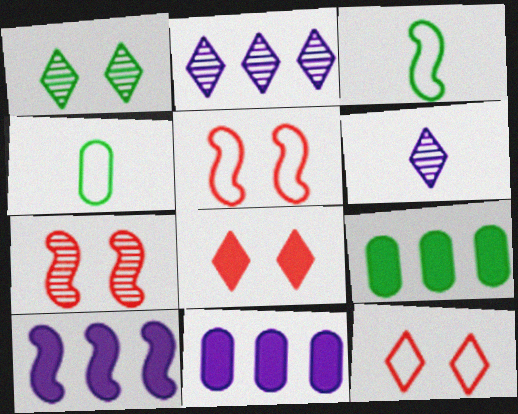[[1, 3, 9], 
[3, 7, 10], 
[5, 6, 9]]